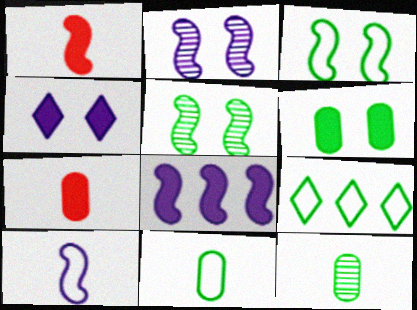[[2, 7, 9], 
[2, 8, 10], 
[3, 9, 11]]